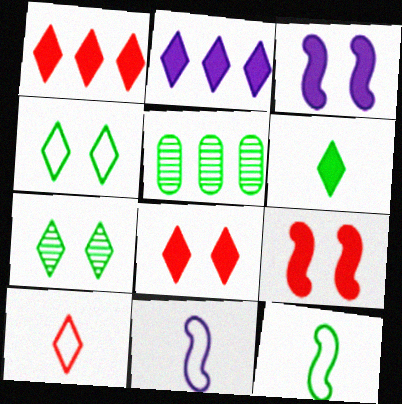[[2, 6, 8], 
[2, 7, 10], 
[3, 5, 10], 
[5, 8, 11]]